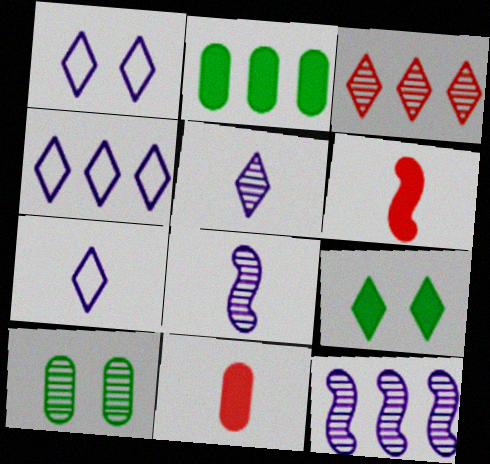[[1, 4, 7], 
[3, 7, 9], 
[3, 8, 10], 
[4, 6, 10]]